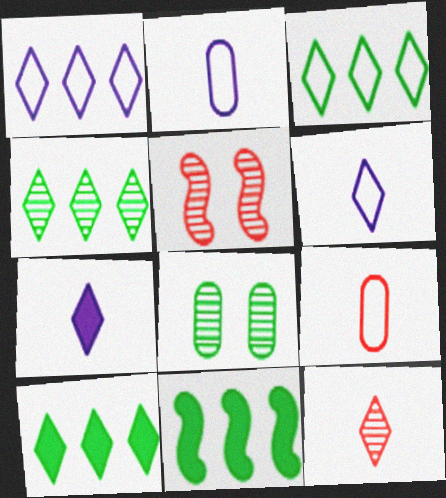[[2, 5, 10], 
[3, 4, 10]]